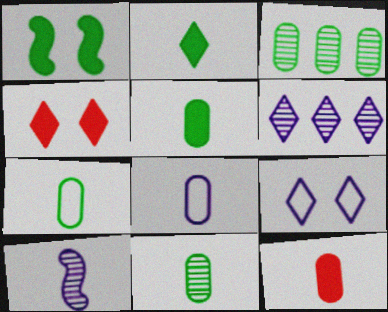[[5, 7, 11], 
[8, 11, 12]]